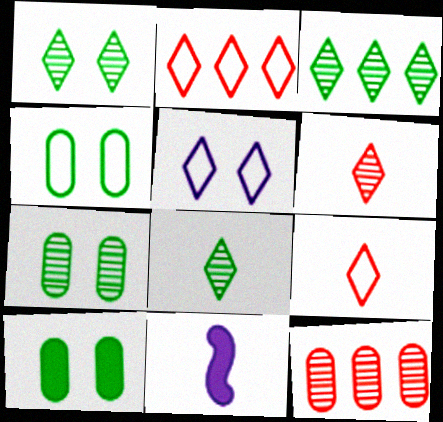[[1, 3, 8], 
[2, 7, 11], 
[4, 7, 10]]